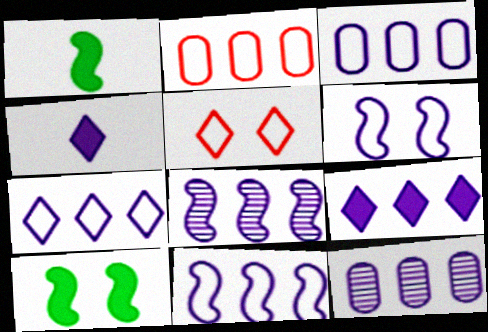[[1, 5, 12], 
[3, 7, 11], 
[3, 8, 9], 
[4, 6, 12], 
[9, 11, 12]]